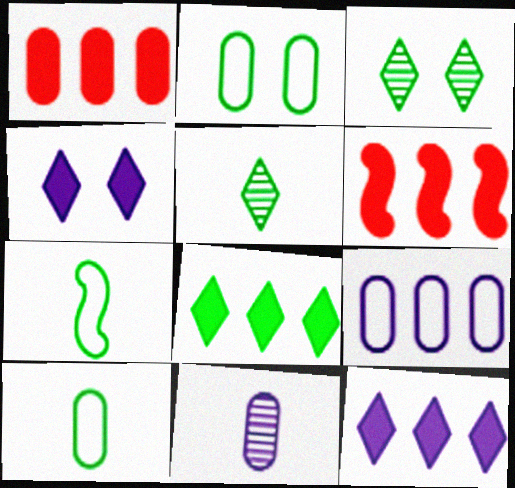[[1, 2, 11]]